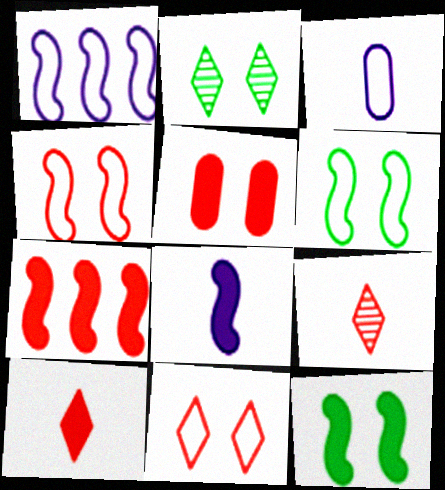[[2, 3, 7], 
[5, 7, 10], 
[7, 8, 12]]